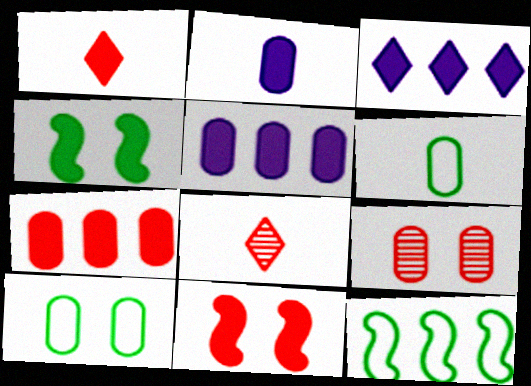[[1, 4, 5], 
[1, 7, 11], 
[5, 6, 9]]